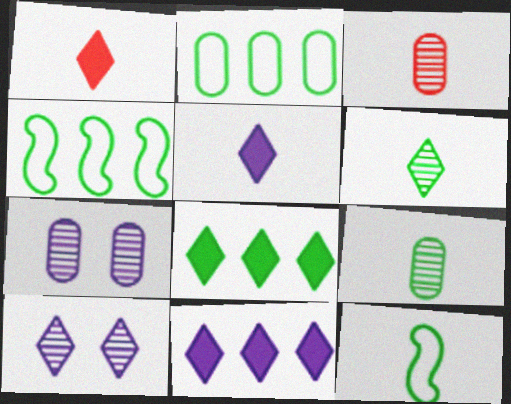[[1, 4, 7], 
[3, 5, 12]]